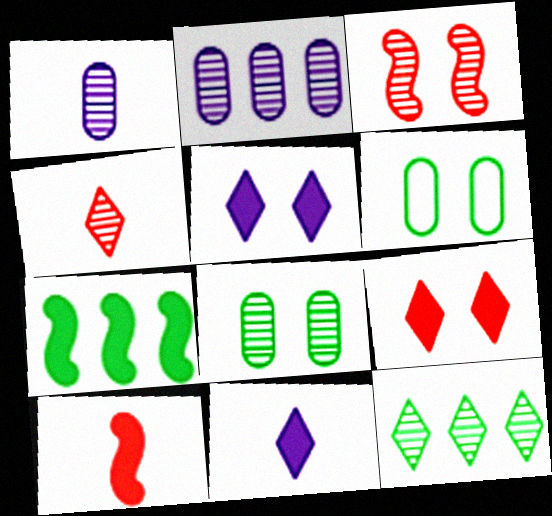[[1, 3, 12], 
[3, 5, 6]]